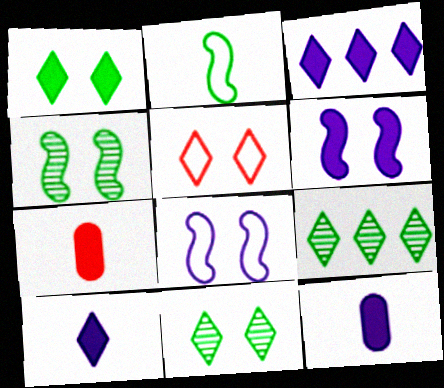[[3, 6, 12], 
[5, 9, 10], 
[7, 8, 9]]